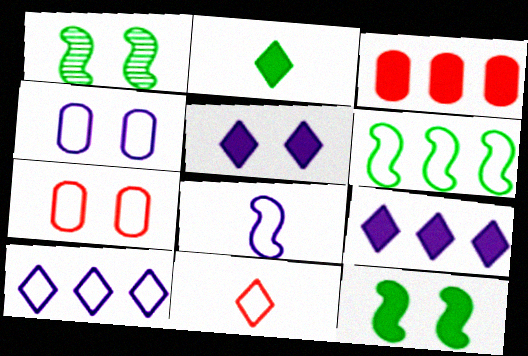[[1, 5, 7], 
[4, 6, 11], 
[4, 8, 10]]